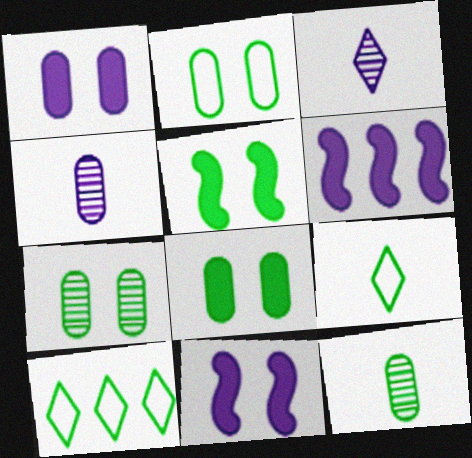[[2, 7, 8], 
[5, 10, 12]]